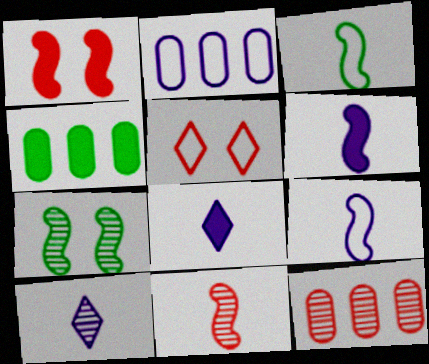[[1, 4, 8], 
[2, 3, 5], 
[2, 4, 12], 
[3, 6, 11], 
[7, 10, 12]]